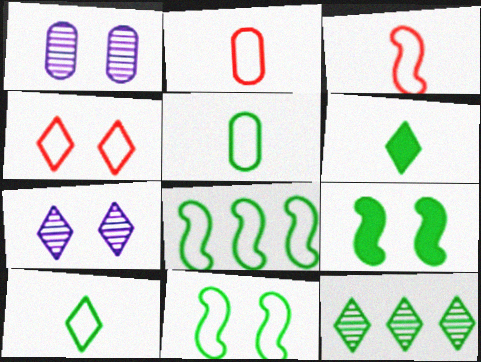[[1, 4, 9], 
[5, 9, 12]]